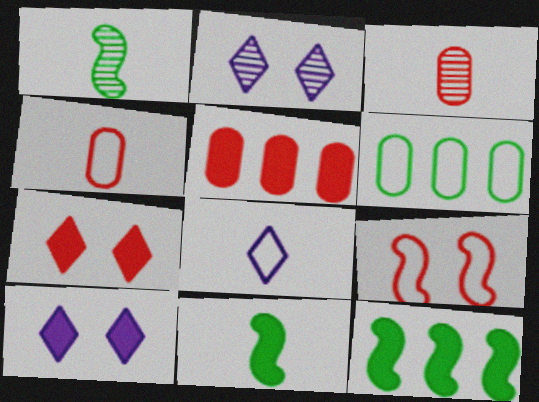[[2, 4, 12], 
[3, 8, 11], 
[5, 10, 11], 
[6, 8, 9]]